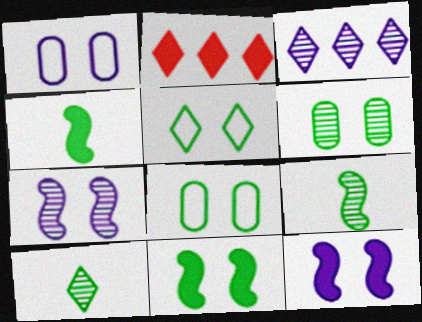[[1, 2, 9], 
[5, 6, 11]]